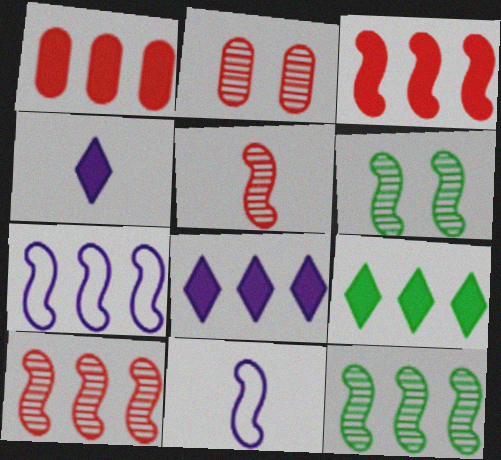[[2, 9, 11], 
[3, 6, 11], 
[3, 7, 12]]